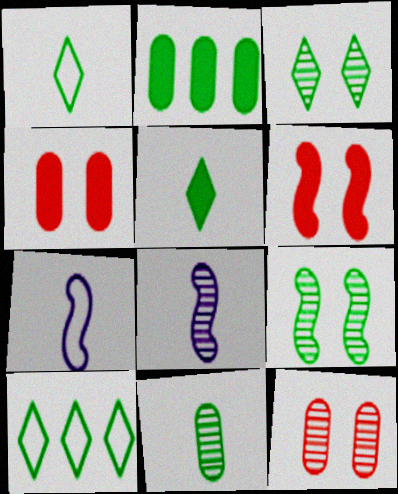[[1, 2, 9], 
[3, 5, 10], 
[4, 8, 10]]